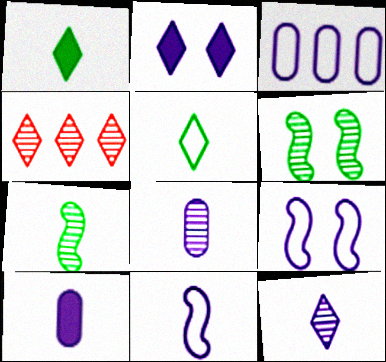[[2, 4, 5], 
[4, 6, 8], 
[10, 11, 12]]